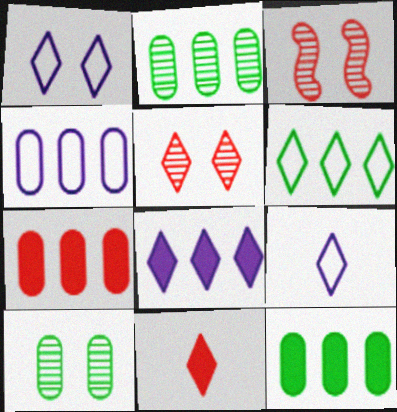[[2, 4, 7], 
[3, 9, 12]]